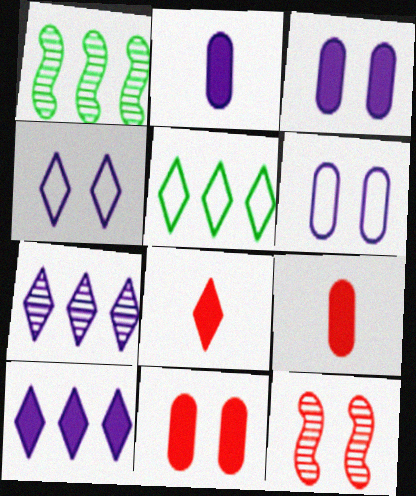[[1, 4, 9], 
[1, 6, 8], 
[2, 5, 12]]